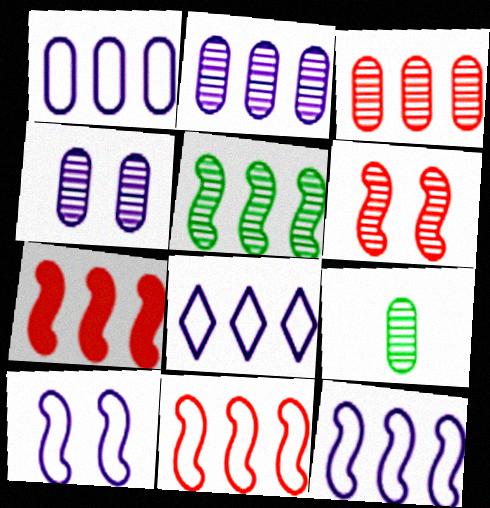[[1, 8, 12], 
[3, 4, 9], 
[5, 7, 12]]